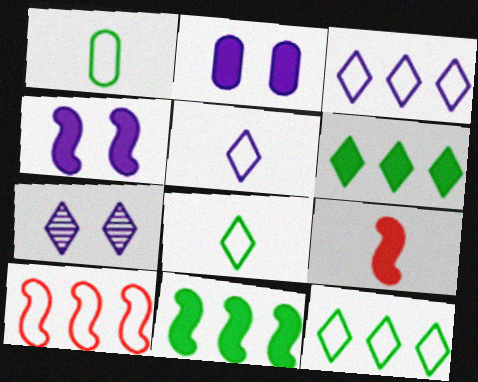[[2, 6, 9], 
[4, 9, 11]]